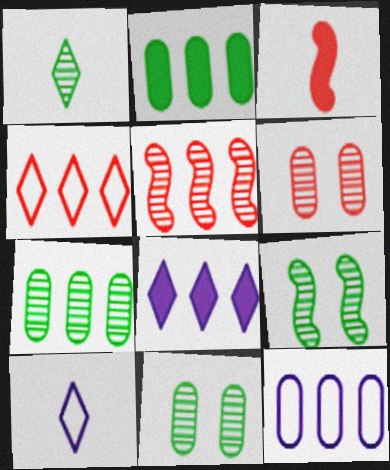[[1, 7, 9], 
[3, 4, 6]]